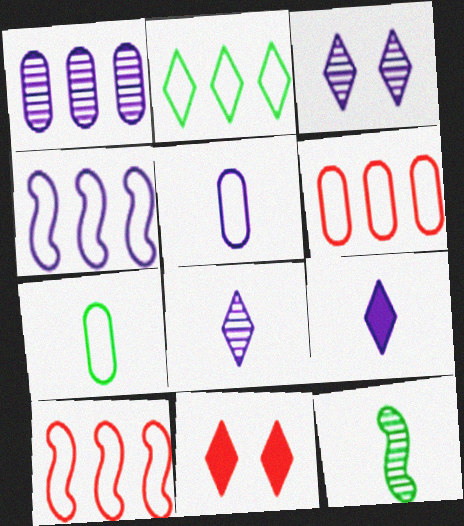[[2, 4, 6], 
[2, 8, 11]]